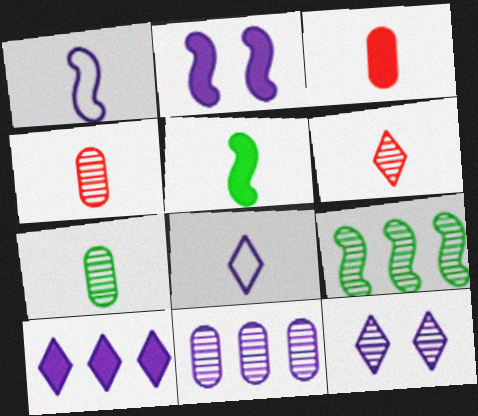[[2, 8, 11], 
[4, 5, 8], 
[4, 9, 12], 
[8, 10, 12]]